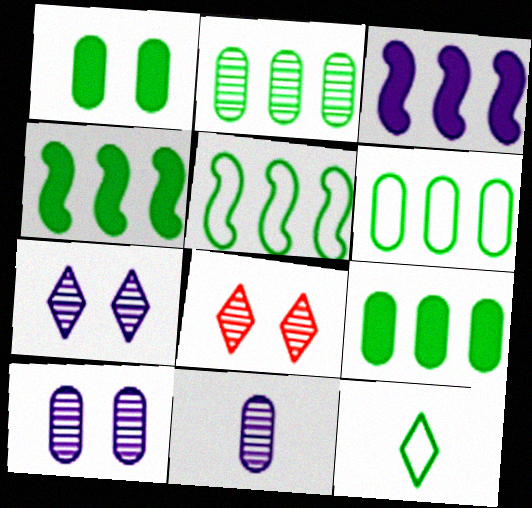[[2, 6, 9]]